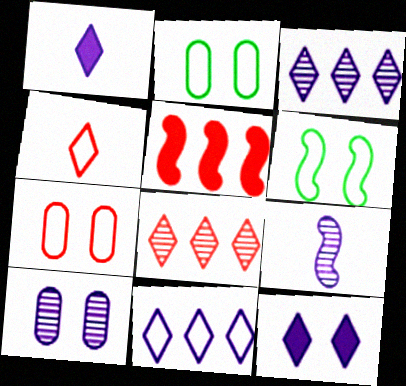[[3, 9, 10], 
[5, 6, 9]]